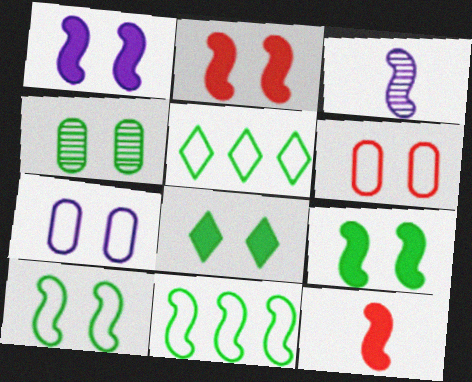[[1, 2, 9], 
[2, 3, 11], 
[4, 8, 10]]